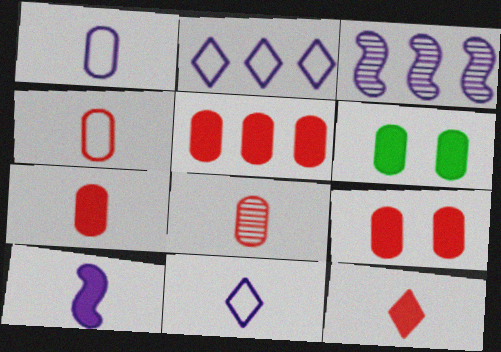[[4, 7, 8], 
[5, 7, 9]]